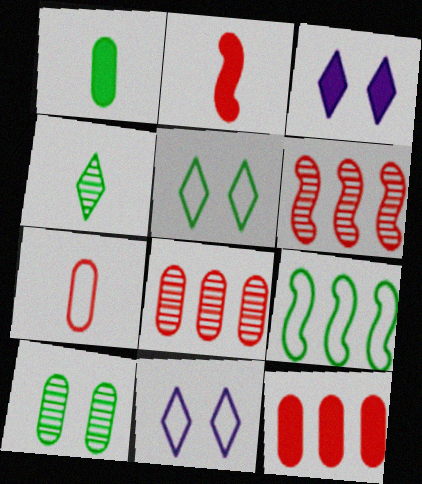[[1, 6, 11], 
[7, 9, 11]]